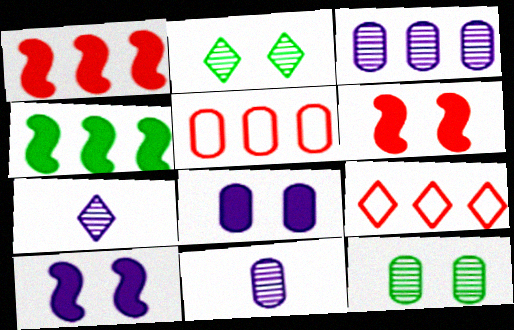[[3, 4, 9]]